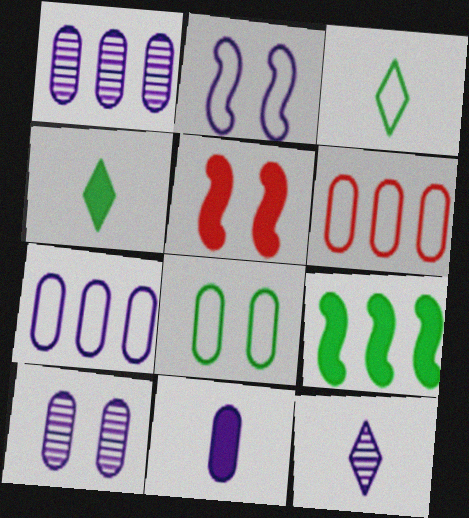[[1, 3, 5], 
[2, 3, 6], 
[7, 10, 11]]